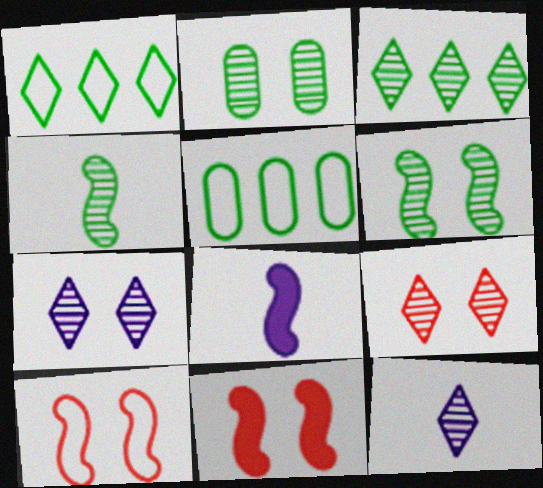[[2, 3, 4], 
[3, 9, 12], 
[5, 8, 9], 
[5, 11, 12]]